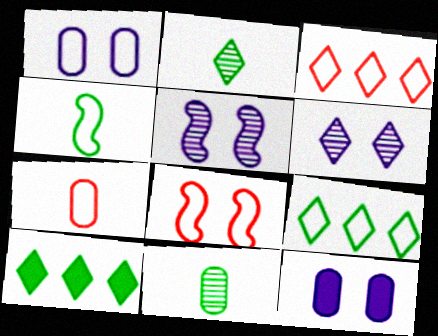[[1, 3, 4], 
[3, 7, 8], 
[5, 7, 10]]